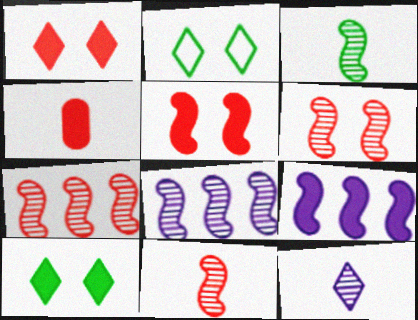[[2, 4, 8], 
[3, 6, 8], 
[4, 9, 10], 
[6, 7, 11]]